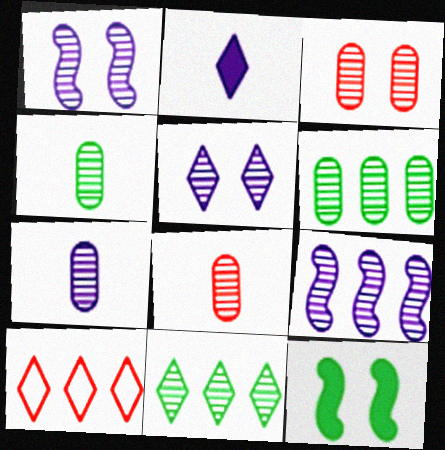[[1, 8, 11], 
[3, 6, 7], 
[4, 7, 8], 
[5, 7, 9], 
[7, 10, 12]]